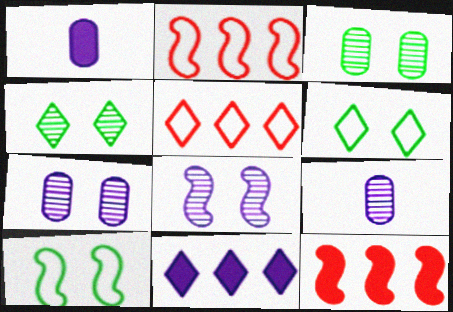[[1, 2, 4], 
[6, 9, 12]]